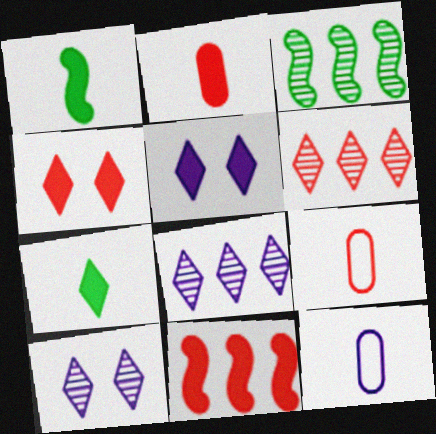[[2, 4, 11], 
[3, 4, 12], 
[3, 5, 9]]